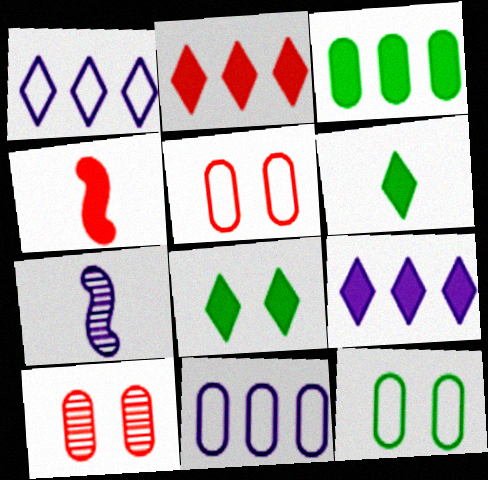[[2, 7, 12]]